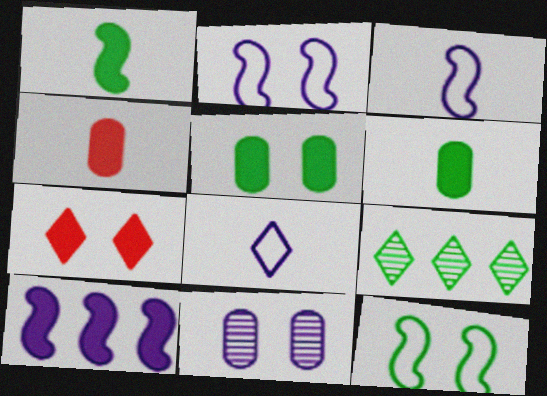[[2, 4, 9], 
[6, 7, 10], 
[6, 9, 12], 
[7, 8, 9], 
[7, 11, 12], 
[8, 10, 11]]